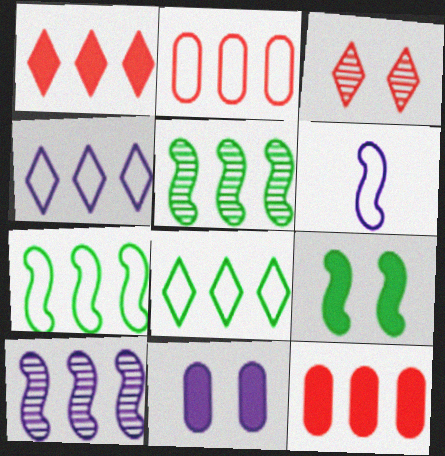[[2, 4, 7], 
[4, 5, 12], 
[8, 10, 12]]